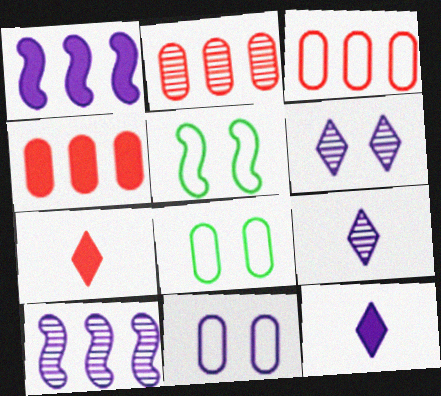[[1, 9, 11], 
[2, 3, 4], 
[2, 5, 12], 
[4, 5, 9], 
[7, 8, 10], 
[10, 11, 12]]